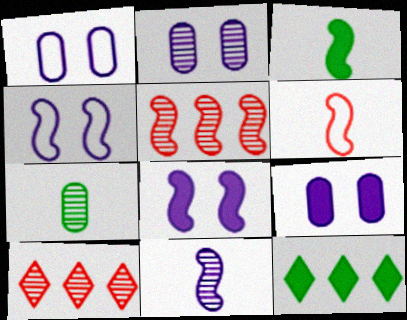[[1, 2, 9], 
[1, 3, 10], 
[2, 6, 12], 
[3, 4, 5], 
[3, 6, 11]]